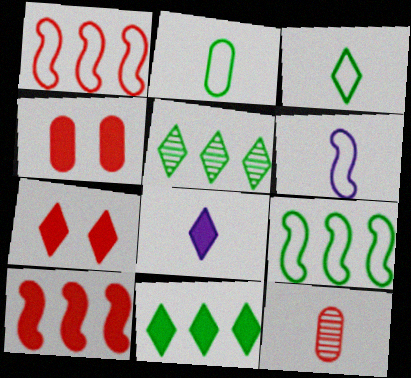[[1, 7, 12], 
[4, 5, 6], 
[7, 8, 11]]